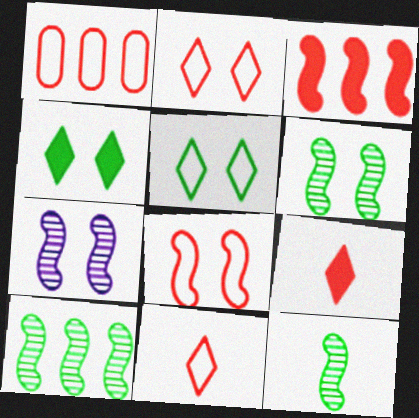[[1, 8, 11], 
[6, 10, 12]]